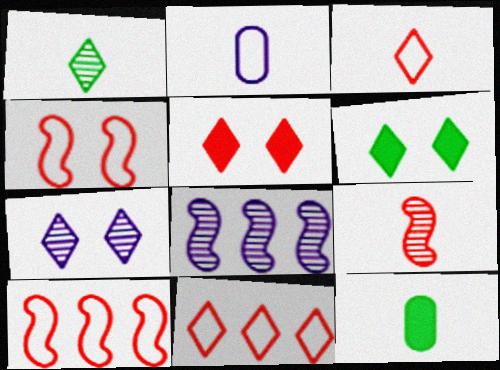[[7, 10, 12]]